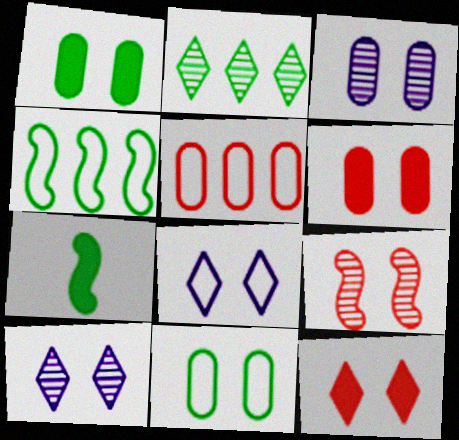[[1, 8, 9], 
[2, 7, 11], 
[3, 6, 11], 
[5, 7, 10]]